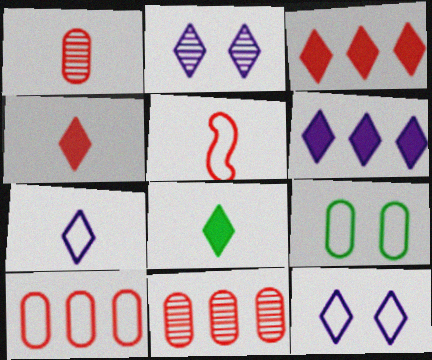[[1, 4, 5], 
[2, 6, 7]]